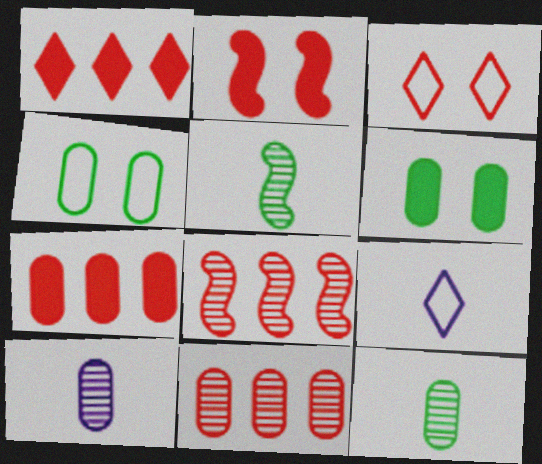[[4, 7, 10], 
[6, 8, 9]]